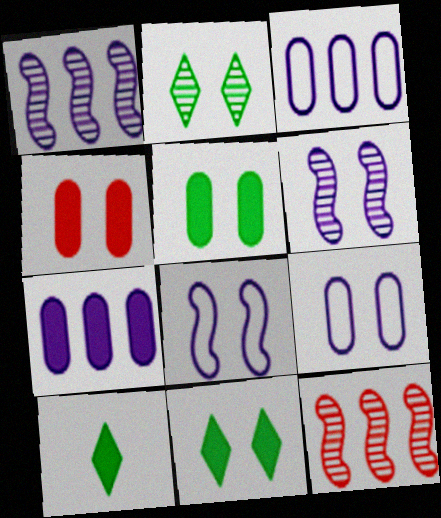[[2, 4, 8], 
[9, 10, 12]]